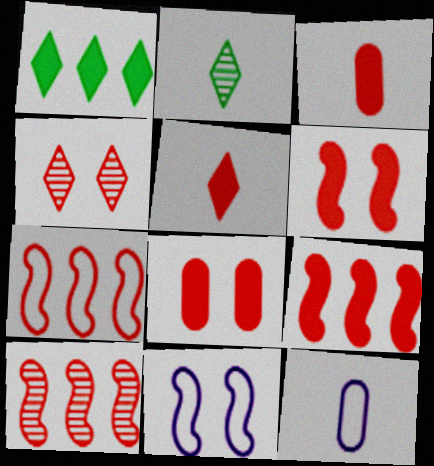[[3, 4, 7], 
[5, 8, 9], 
[7, 9, 10]]